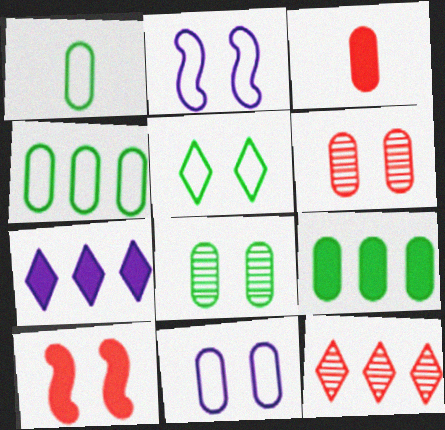[[1, 8, 9]]